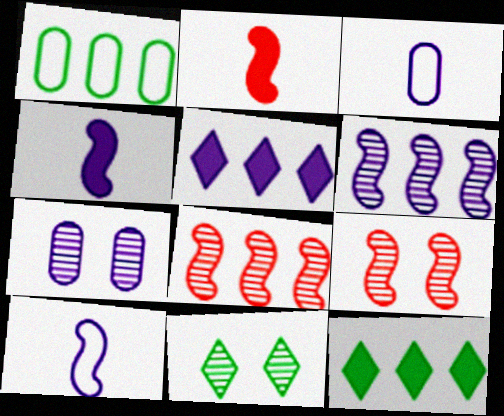[[1, 5, 8], 
[3, 9, 12], 
[5, 7, 10], 
[7, 9, 11]]